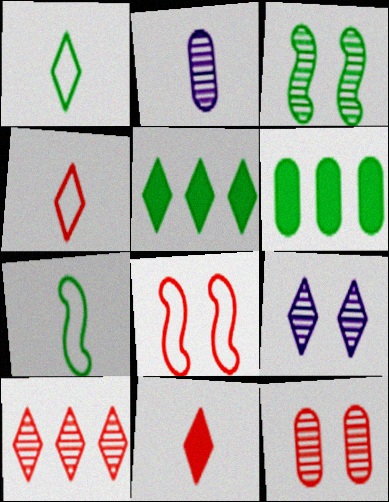[[1, 3, 6], 
[2, 3, 10], 
[2, 5, 8], 
[2, 7, 11], 
[3, 9, 12], 
[4, 5, 9]]